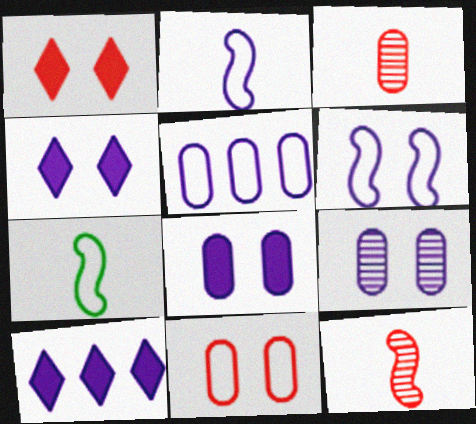[[2, 9, 10], 
[4, 6, 9]]